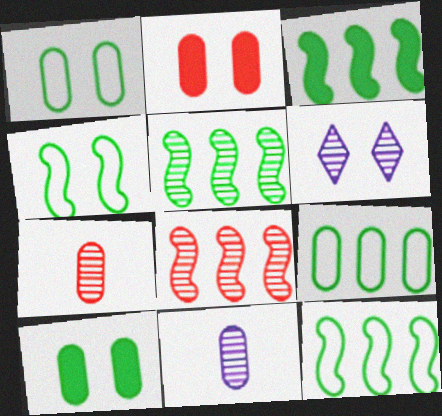[[2, 4, 6], 
[2, 9, 11], 
[3, 5, 12], 
[5, 6, 7]]